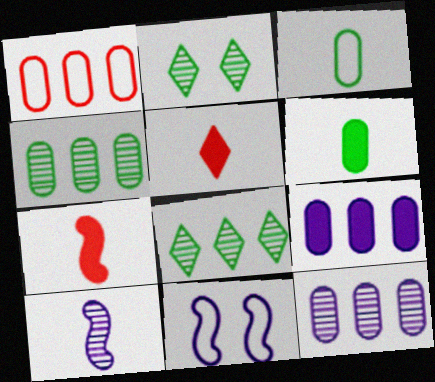[[1, 4, 9], 
[3, 5, 10], 
[4, 5, 11]]